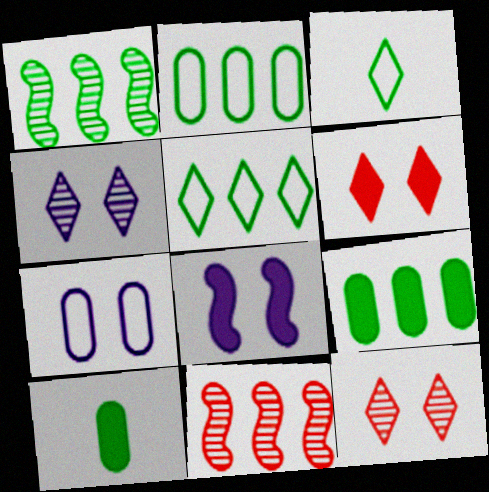[[1, 5, 9], 
[4, 7, 8]]